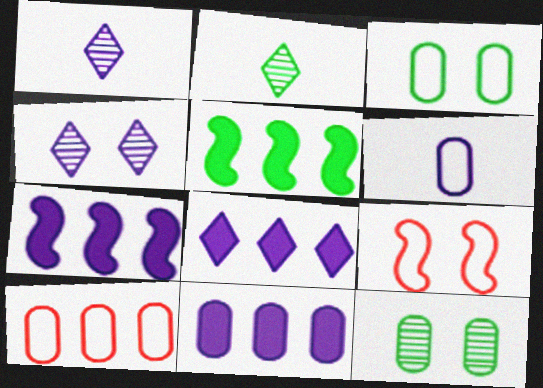[[2, 3, 5], 
[2, 9, 11], 
[3, 6, 10], 
[4, 6, 7], 
[7, 8, 11]]